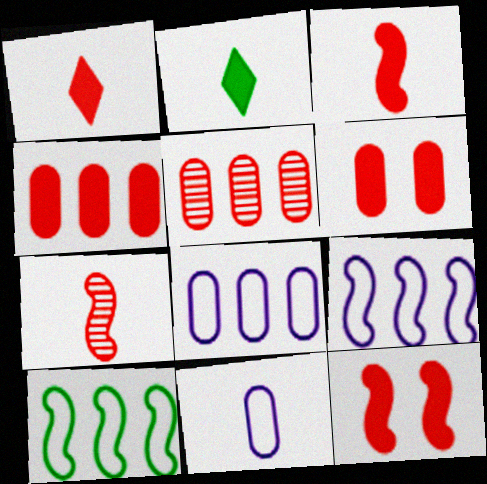[[1, 4, 12], 
[2, 7, 11]]